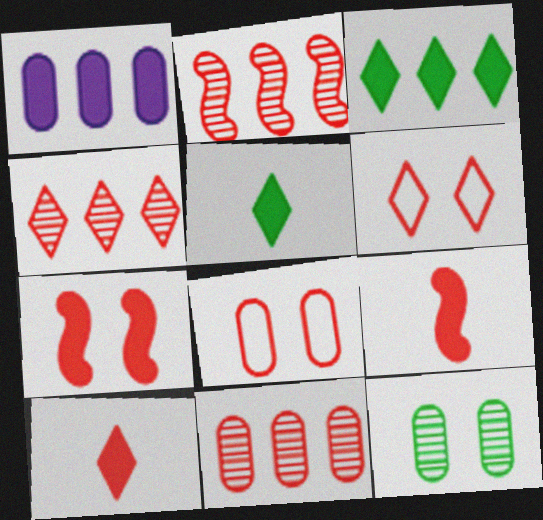[[1, 5, 7], 
[2, 4, 11], 
[2, 8, 10], 
[4, 6, 10], 
[4, 8, 9], 
[6, 9, 11]]